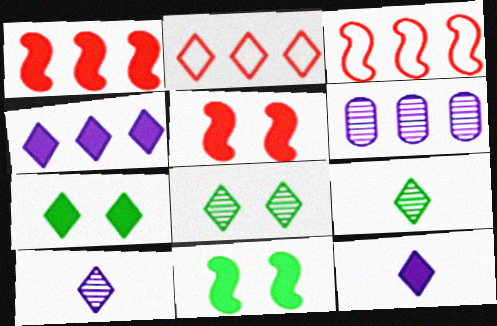[[2, 7, 10], 
[2, 8, 12]]